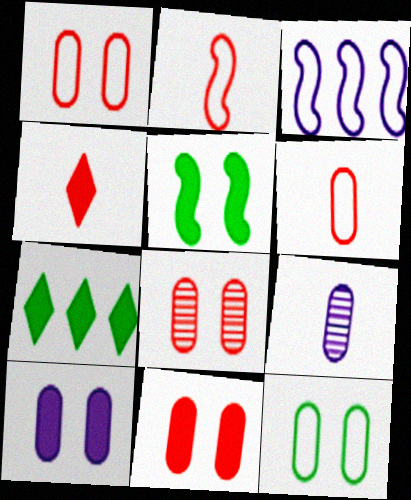[[1, 8, 11], 
[8, 10, 12]]